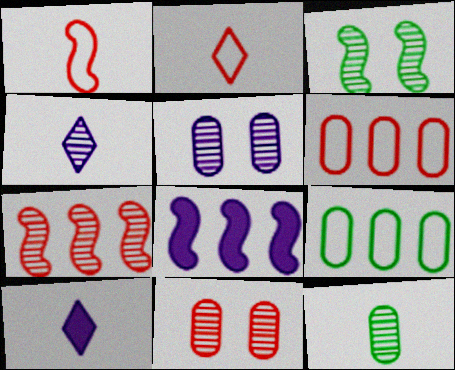[[1, 3, 8], 
[1, 10, 12], 
[3, 6, 10]]